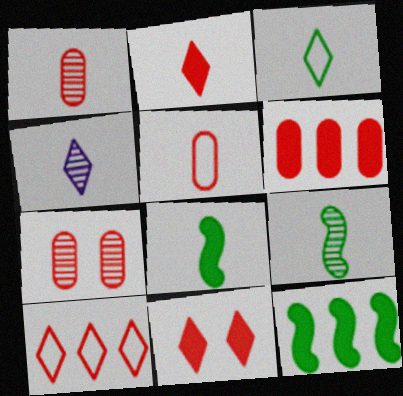[[1, 4, 9], 
[2, 3, 4], 
[4, 5, 8], 
[5, 6, 7]]